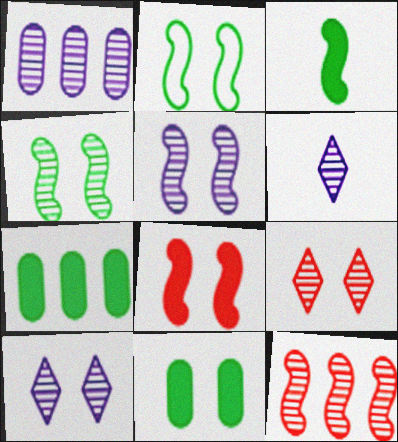[[1, 5, 6], 
[2, 5, 8]]